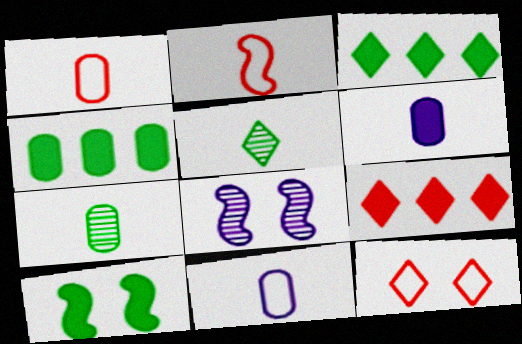[[1, 3, 8], 
[1, 6, 7], 
[2, 5, 6], 
[6, 9, 10]]